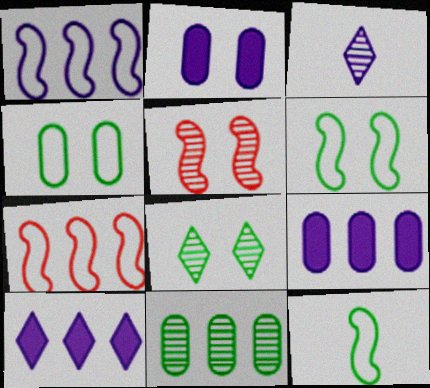[[1, 2, 3], 
[3, 5, 11], 
[7, 10, 11]]